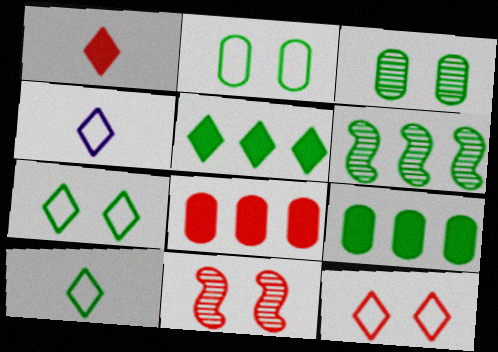[[4, 9, 11]]